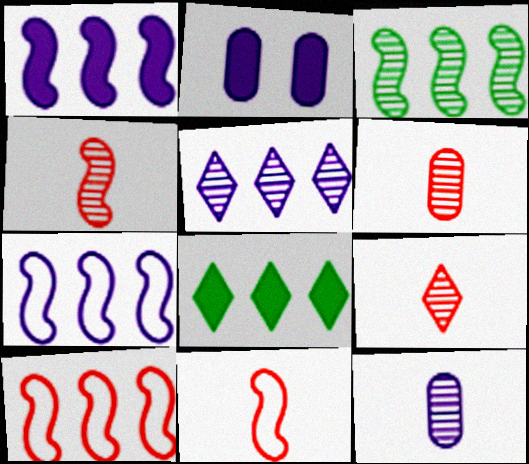[[1, 3, 10], 
[4, 6, 9]]